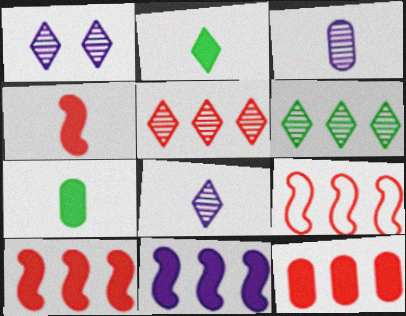[[1, 7, 9], 
[5, 9, 12]]